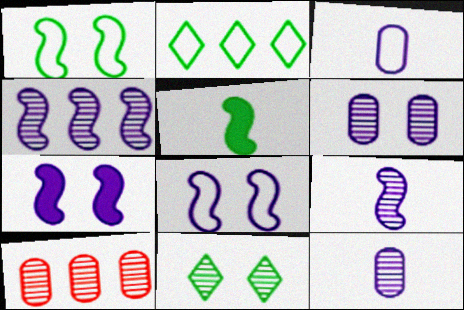[[9, 10, 11]]